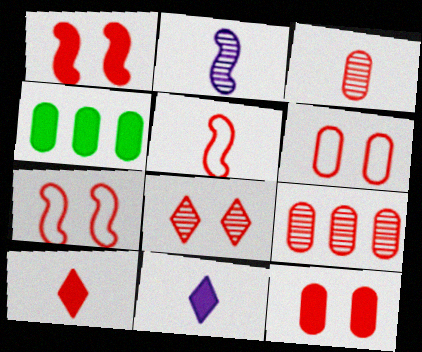[[1, 4, 11], 
[1, 6, 8], 
[3, 5, 10], 
[7, 8, 12], 
[7, 9, 10]]